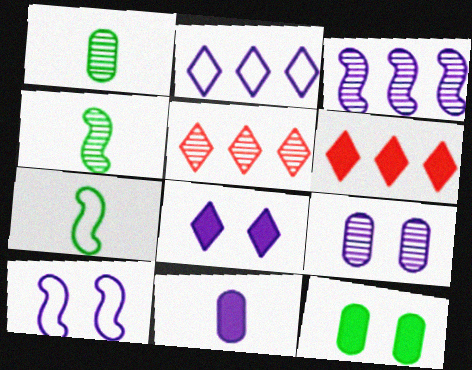[[1, 6, 10], 
[4, 5, 9], 
[6, 7, 9], 
[8, 9, 10]]